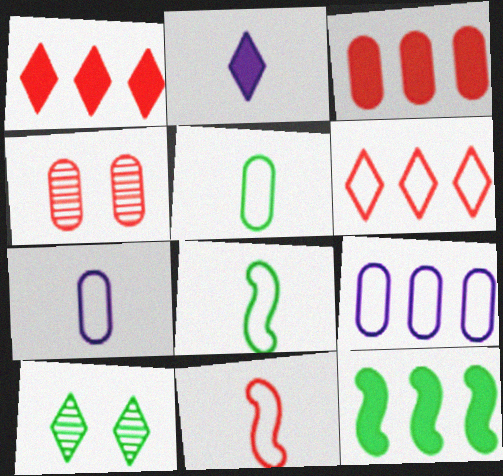[[1, 4, 11], 
[2, 6, 10], 
[5, 10, 12]]